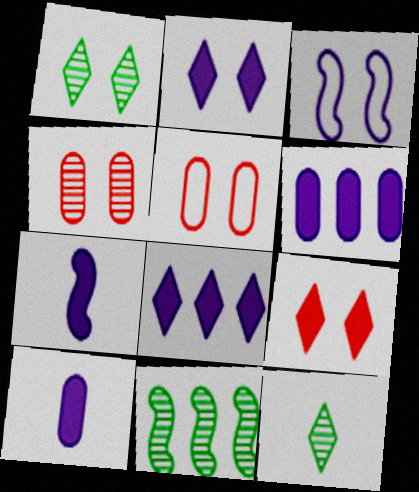[[2, 6, 7]]